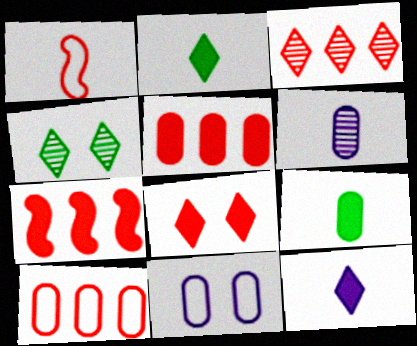[[1, 2, 6], 
[3, 7, 10]]